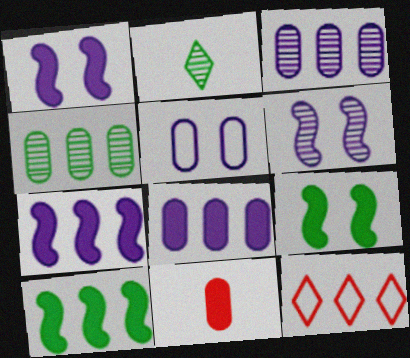[[3, 10, 12], 
[4, 5, 11], 
[4, 7, 12]]